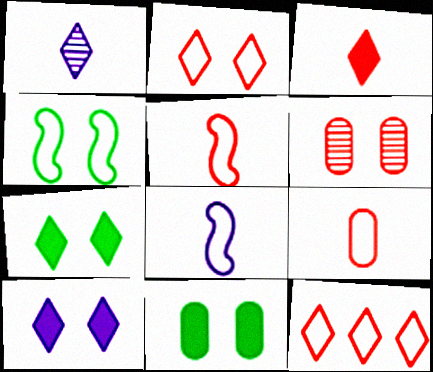[[1, 7, 12], 
[4, 6, 10]]